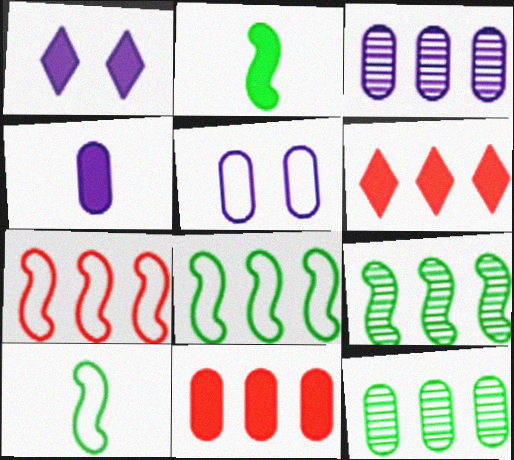[[1, 2, 11], 
[3, 4, 5], 
[3, 6, 8]]